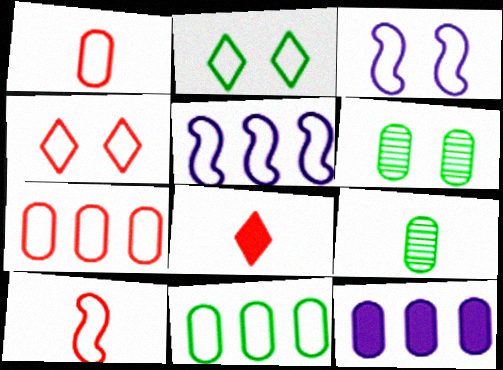[[1, 2, 5], 
[1, 6, 12], 
[4, 7, 10], 
[5, 6, 8]]